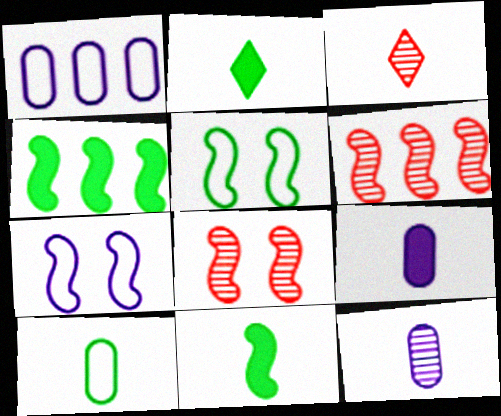[[1, 2, 8], 
[6, 7, 11]]